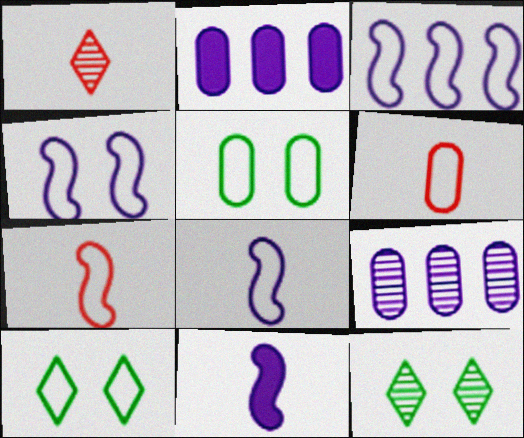[[2, 7, 12], 
[3, 4, 8], 
[3, 6, 10]]